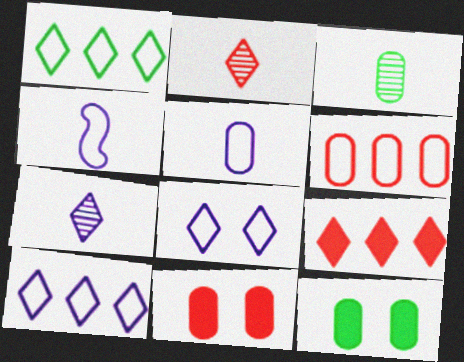[]